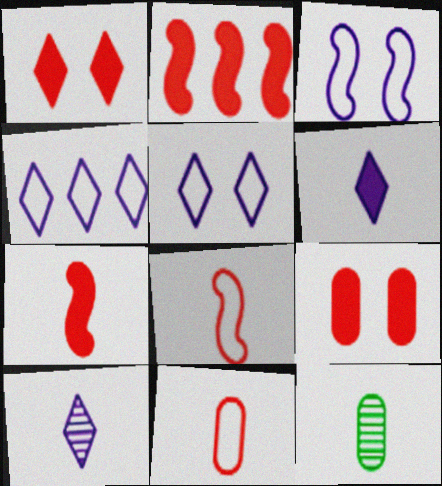[[2, 5, 12], 
[6, 8, 12]]